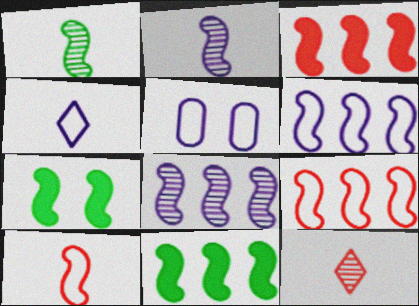[[2, 7, 9], 
[4, 5, 6], 
[5, 11, 12], 
[7, 8, 10], 
[8, 9, 11]]